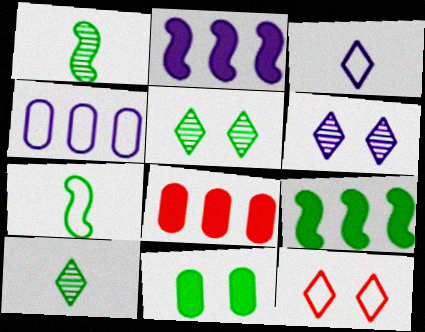[[4, 7, 12], 
[6, 7, 8]]